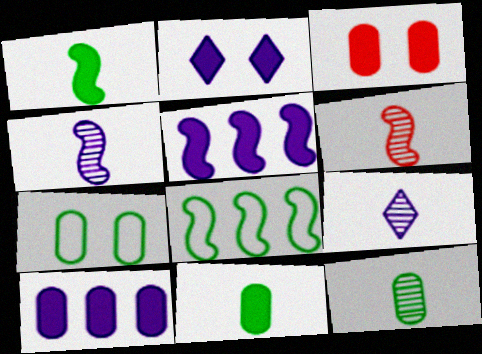[[3, 8, 9], 
[3, 10, 11], 
[6, 9, 12]]